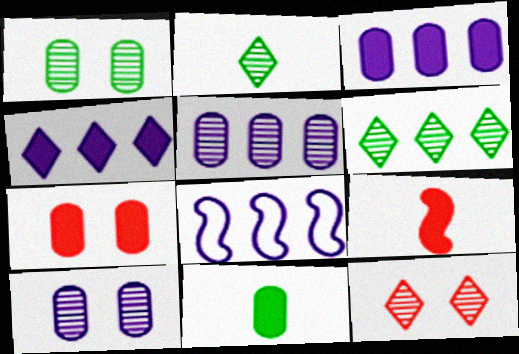[[2, 7, 8], 
[3, 7, 11], 
[4, 5, 8], 
[8, 11, 12]]